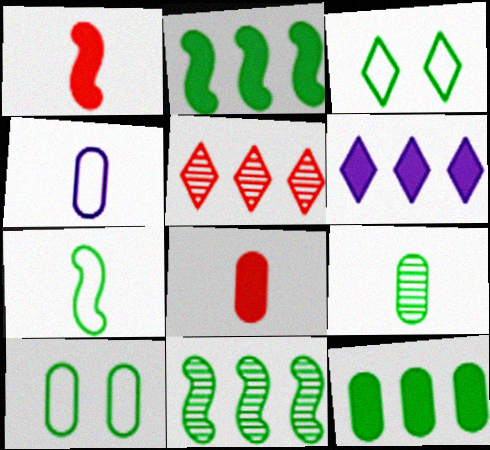[[2, 3, 9], 
[4, 8, 9], 
[9, 10, 12]]